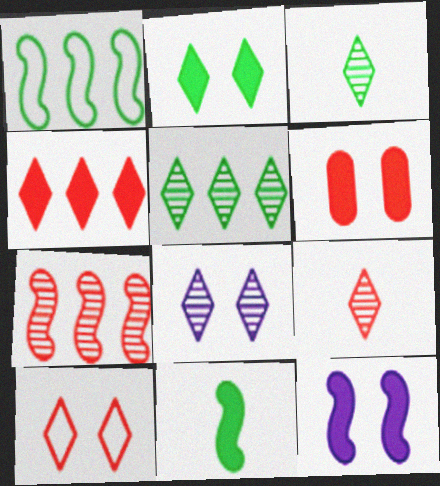[[2, 6, 12], 
[2, 8, 10], 
[4, 9, 10], 
[5, 8, 9]]